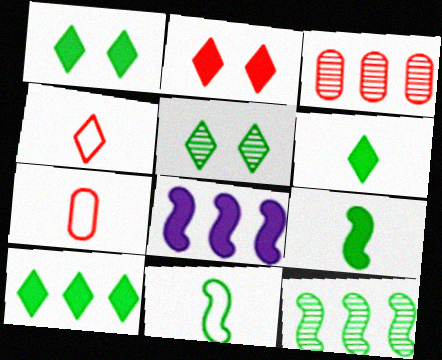[[1, 6, 10], 
[5, 7, 8]]